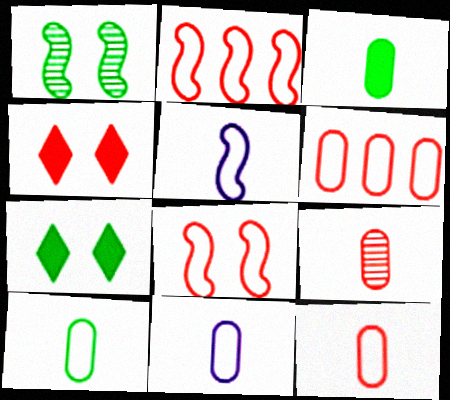[[2, 4, 9], 
[3, 9, 11], 
[10, 11, 12]]